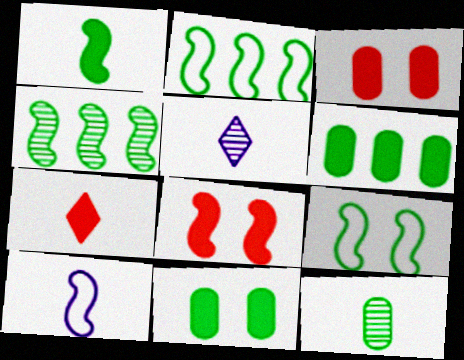[[1, 4, 9], 
[2, 3, 5], 
[4, 8, 10], 
[7, 10, 12]]